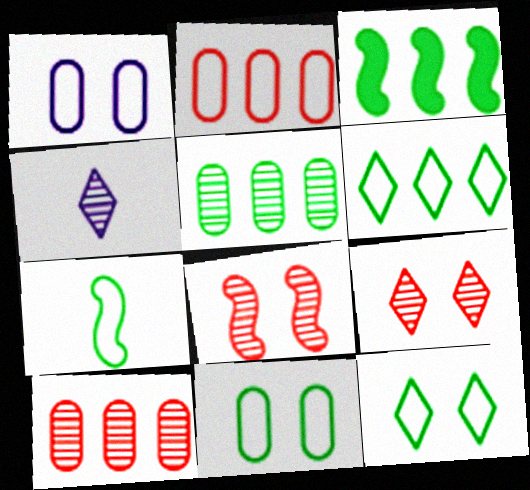[[3, 5, 6], 
[4, 5, 8], 
[6, 7, 11]]